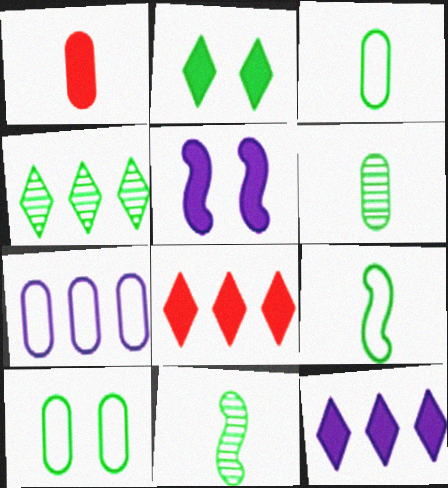[]